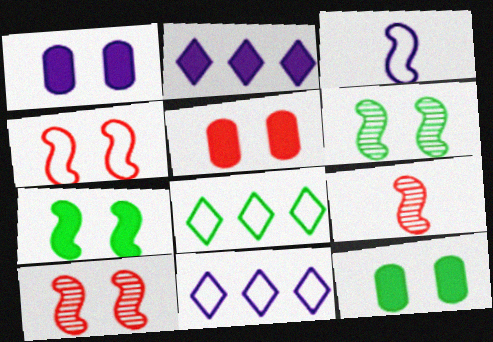[[1, 5, 12], 
[1, 8, 9], 
[9, 11, 12]]